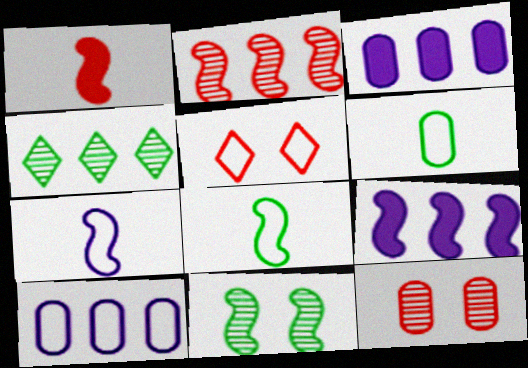[[3, 6, 12], 
[5, 8, 10]]